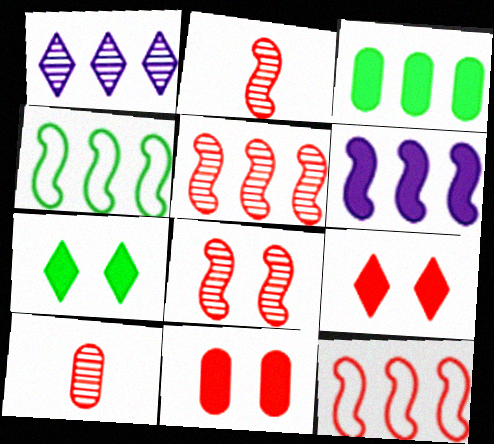[[1, 3, 12], 
[2, 5, 8], 
[4, 5, 6], 
[9, 10, 12]]